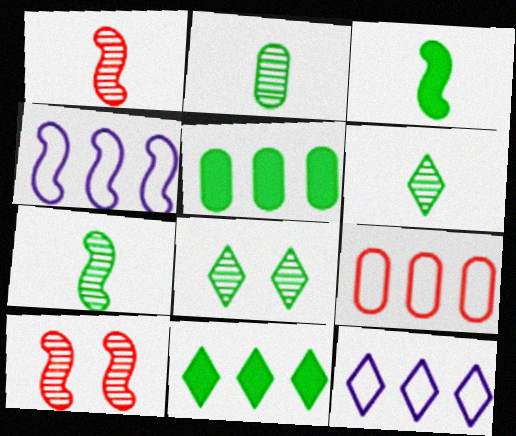[[2, 6, 7], 
[3, 4, 10]]